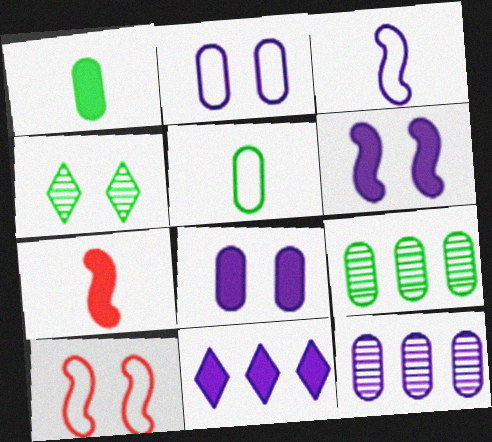[[4, 8, 10]]